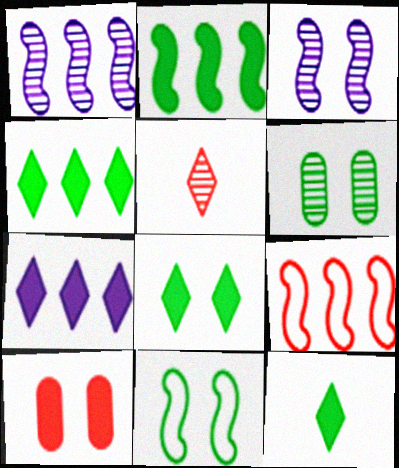[[1, 2, 9], 
[1, 5, 6], 
[4, 8, 12], 
[5, 9, 10], 
[6, 8, 11]]